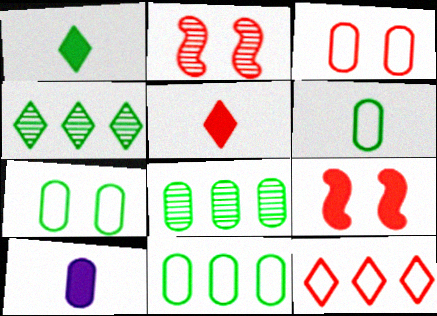[[3, 8, 10], 
[6, 7, 11]]